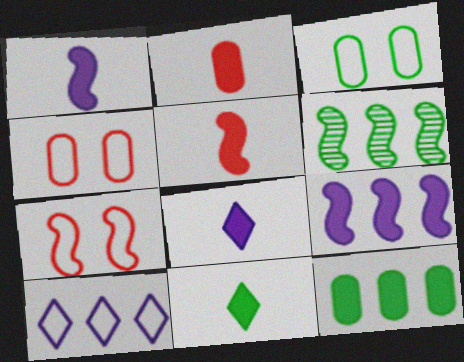[[1, 2, 11], 
[1, 6, 7], 
[3, 6, 11], 
[4, 6, 8]]